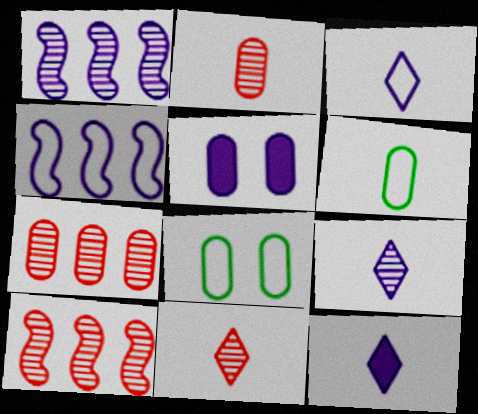[[1, 3, 5], 
[3, 9, 12], 
[4, 5, 9], 
[5, 6, 7], 
[8, 10, 12]]